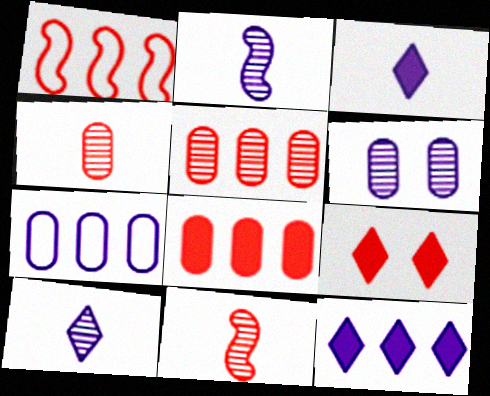[[1, 4, 9]]